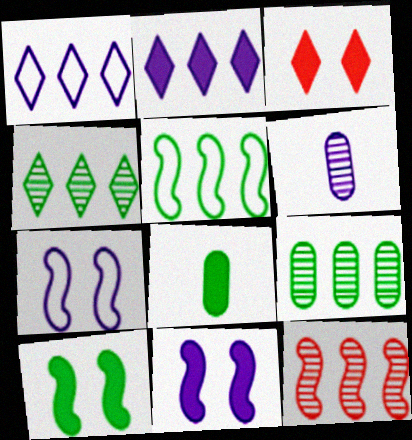[[1, 6, 11], 
[2, 6, 7], 
[3, 5, 6]]